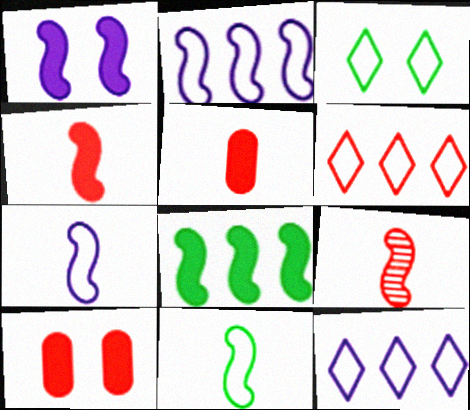[[1, 4, 8], 
[6, 9, 10]]